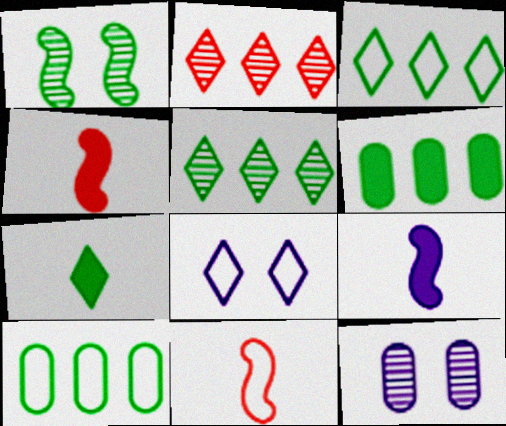[[1, 7, 10], 
[2, 7, 8], 
[3, 4, 12], 
[8, 10, 11]]